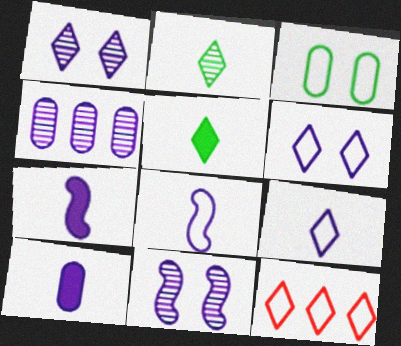[[1, 5, 12], 
[3, 8, 12], 
[4, 6, 7]]